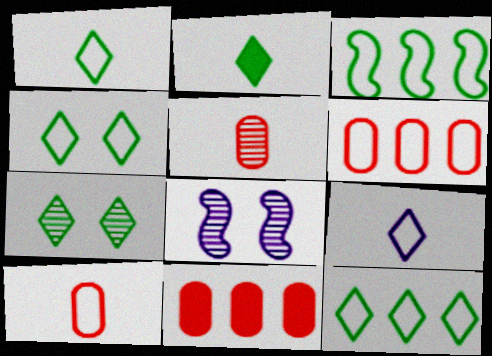[[1, 4, 12], 
[1, 8, 11], 
[2, 6, 8], 
[2, 7, 12]]